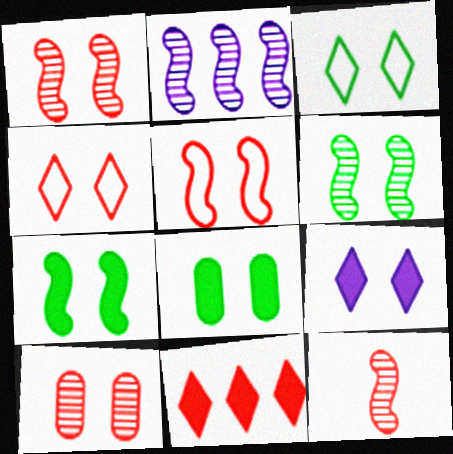[[2, 6, 12], 
[3, 6, 8]]